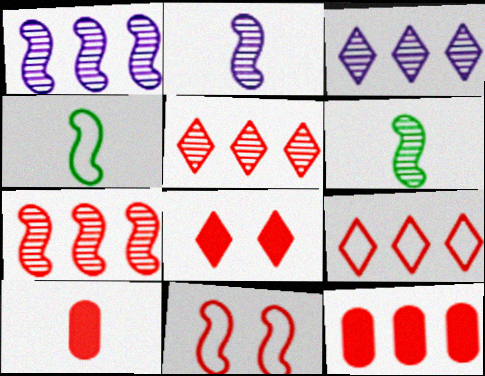[[5, 10, 11], 
[7, 9, 12]]